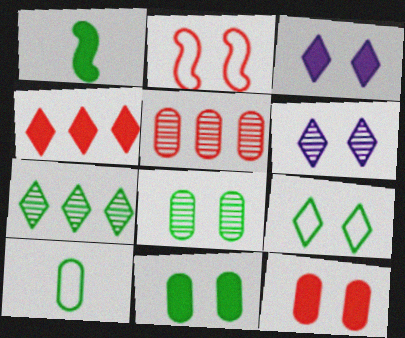[[2, 3, 8], 
[2, 6, 11]]